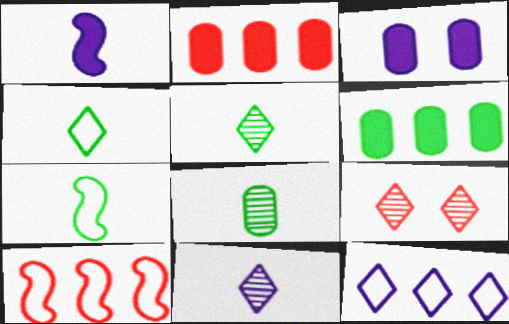[[3, 5, 10]]